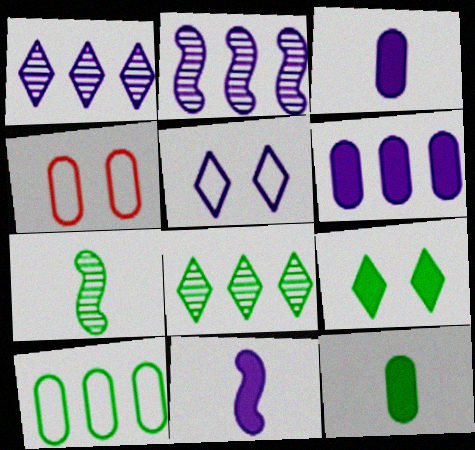[[2, 3, 5], 
[4, 8, 11], 
[7, 9, 10]]